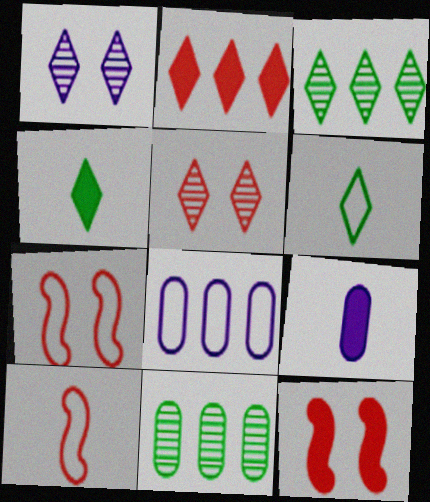[[1, 2, 6], 
[3, 7, 9], 
[6, 7, 8]]